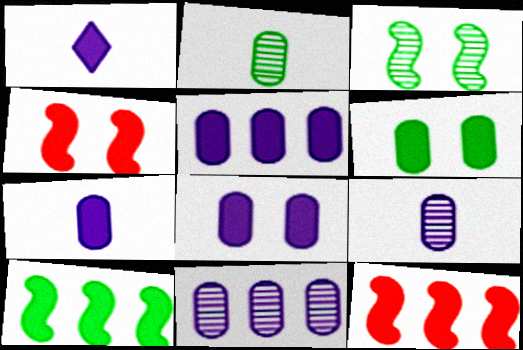[[1, 6, 12], 
[5, 7, 8]]